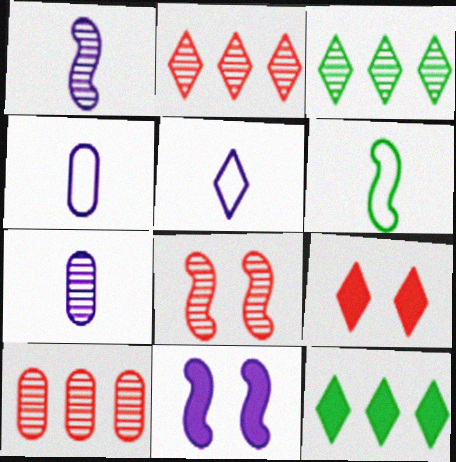[[3, 5, 9], 
[3, 7, 8], 
[4, 8, 12]]